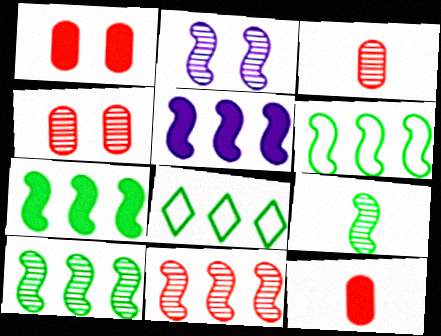[[2, 8, 12], 
[2, 9, 11], 
[5, 6, 11], 
[6, 7, 10]]